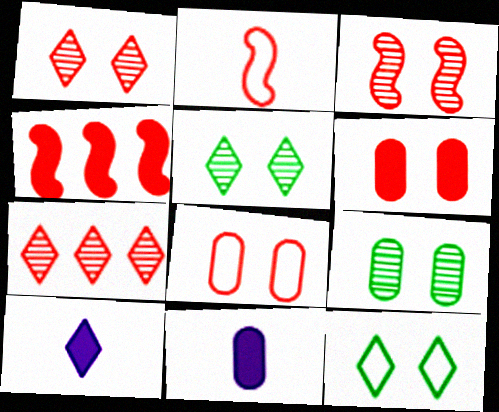[[2, 3, 4], 
[2, 6, 7], 
[7, 10, 12]]